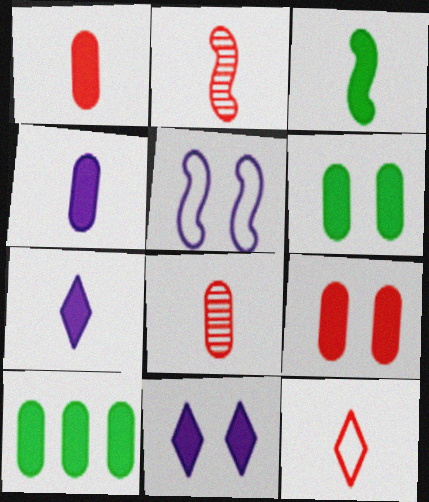[[1, 2, 12], 
[1, 3, 7], 
[4, 9, 10]]